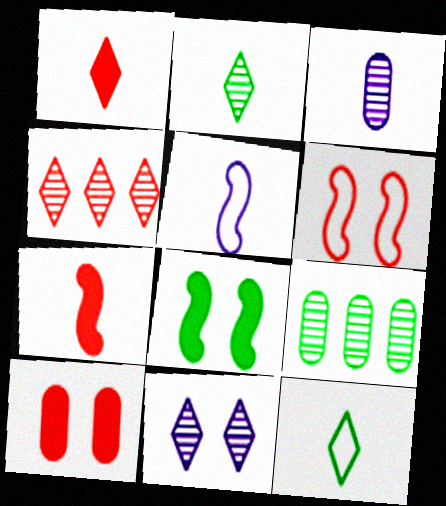[[2, 4, 11], 
[3, 7, 12], 
[8, 9, 12]]